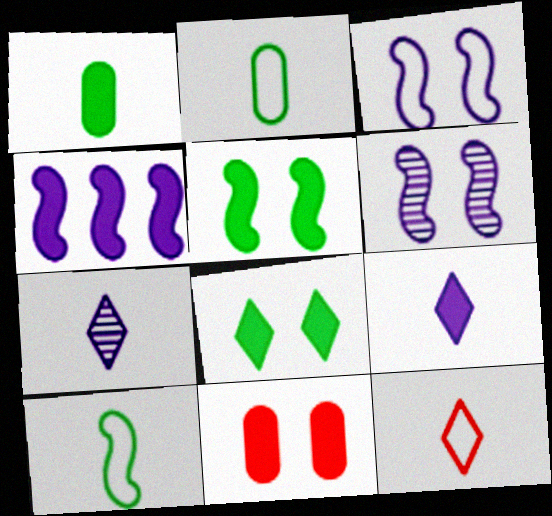[]